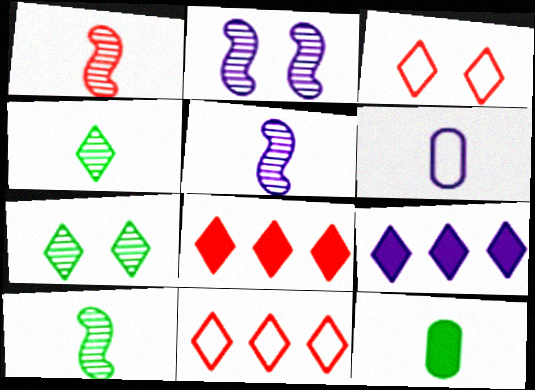[[1, 5, 10], 
[2, 6, 9], 
[2, 11, 12], 
[3, 4, 9]]